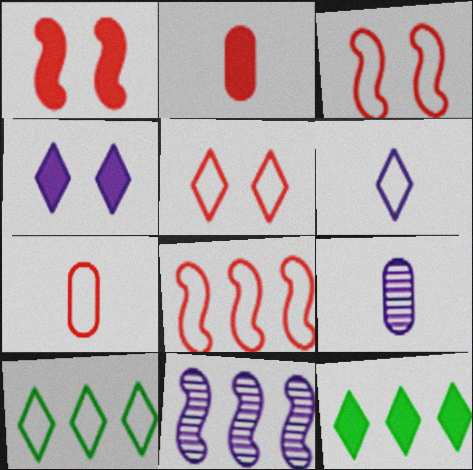[[1, 9, 10], 
[3, 9, 12], 
[5, 6, 10], 
[5, 7, 8]]